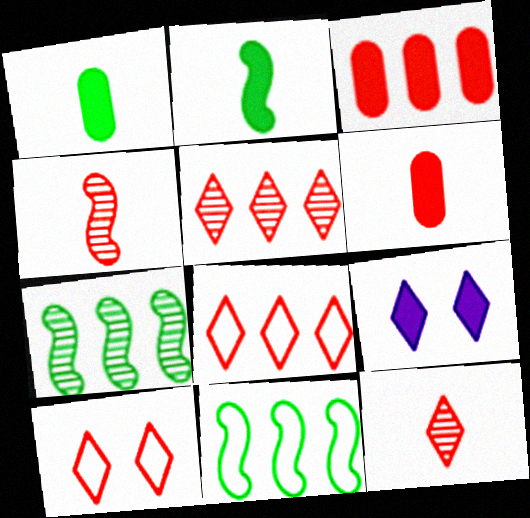[[2, 3, 9], 
[3, 4, 10]]